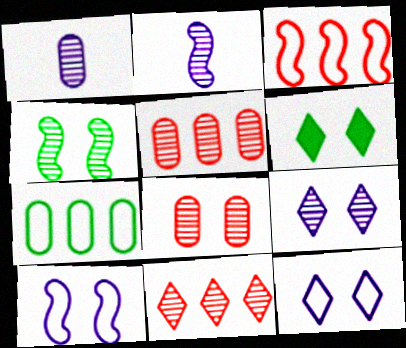[[1, 3, 6], 
[1, 4, 11], 
[4, 8, 9], 
[6, 8, 10]]